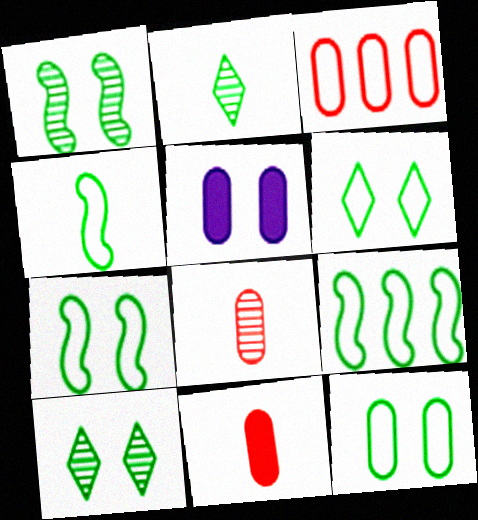[[4, 7, 9], 
[6, 7, 12]]